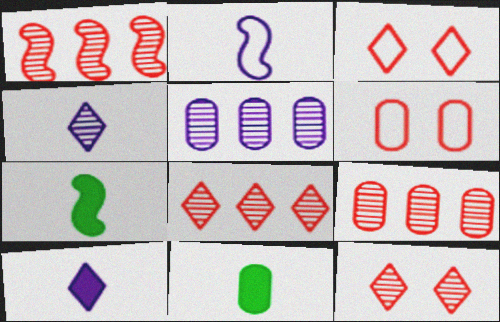[[1, 8, 9], 
[3, 5, 7], 
[5, 6, 11]]